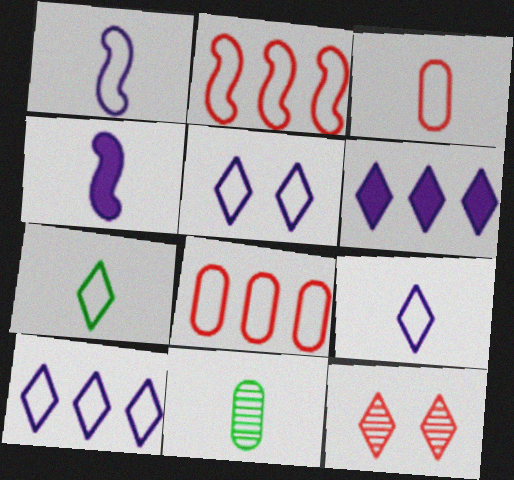[[1, 3, 7], 
[5, 9, 10], 
[6, 7, 12]]